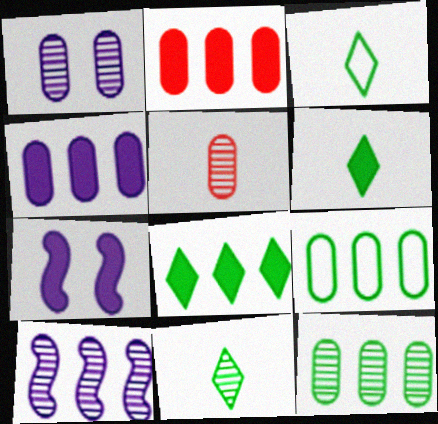[[1, 5, 12], 
[2, 6, 7], 
[3, 6, 11]]